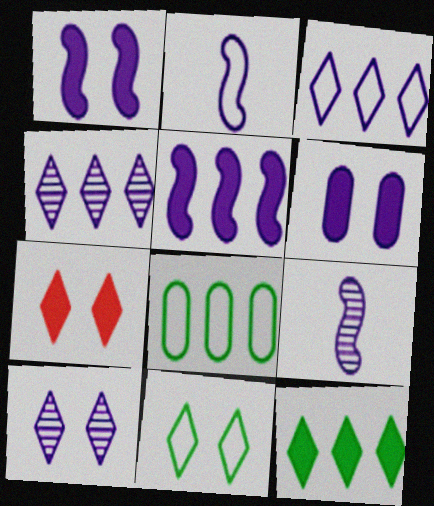[[2, 4, 6], 
[3, 6, 9], 
[7, 8, 9], 
[7, 10, 11]]